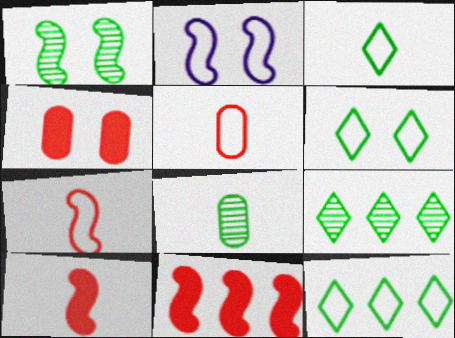[[1, 8, 9], 
[2, 5, 12], 
[3, 6, 12]]